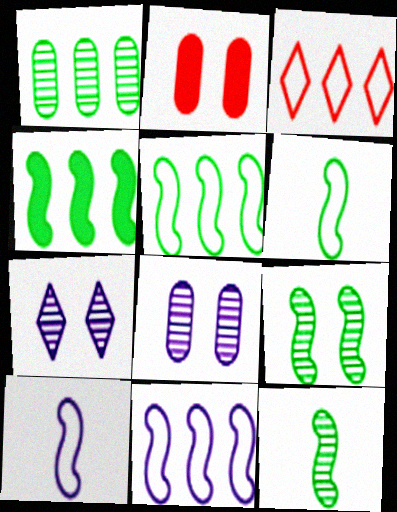[[4, 6, 9]]